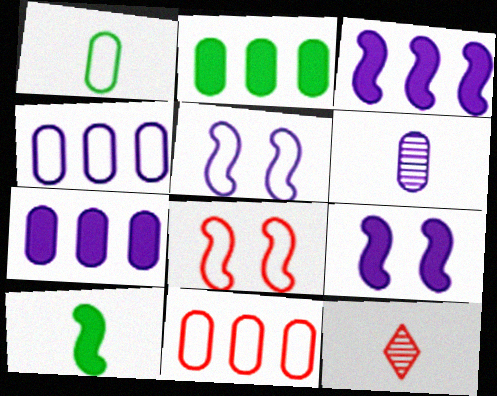[[2, 5, 12]]